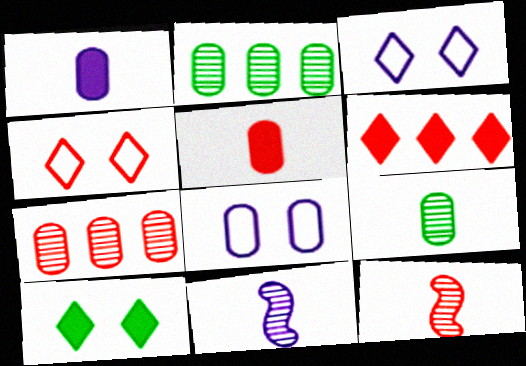[[2, 5, 8]]